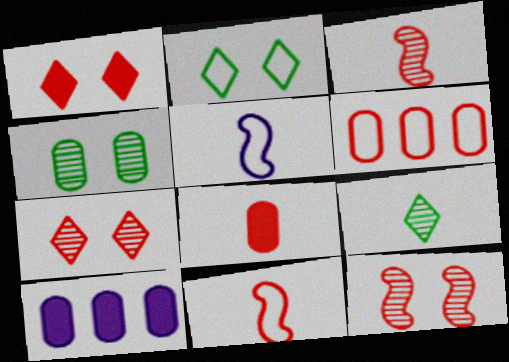[[1, 3, 6], 
[2, 3, 10], 
[2, 5, 6], 
[5, 8, 9]]